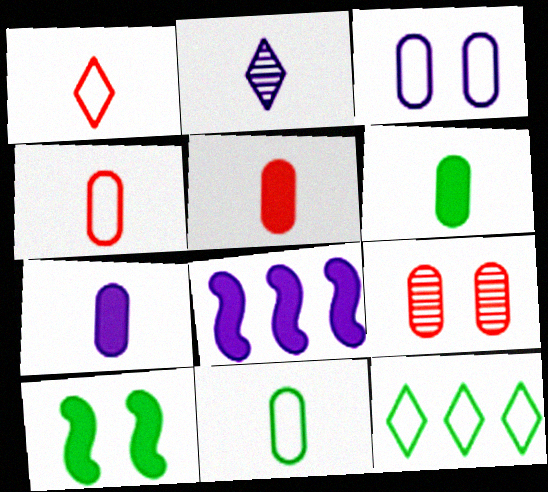[[2, 3, 8], 
[5, 6, 7]]